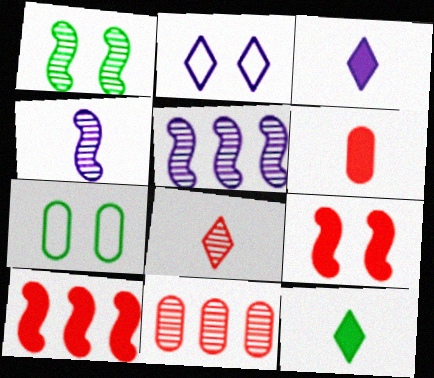[]